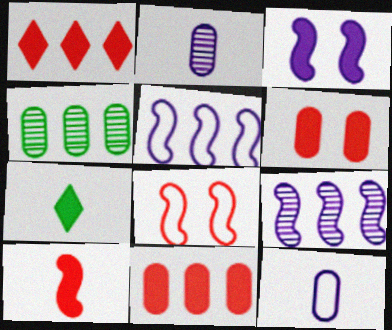[[1, 4, 5], 
[1, 6, 10], 
[3, 7, 11], 
[4, 6, 12]]